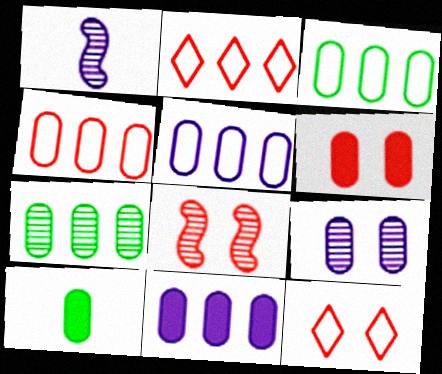[[3, 4, 5], 
[4, 7, 11], 
[4, 9, 10], 
[6, 8, 12], 
[6, 10, 11]]